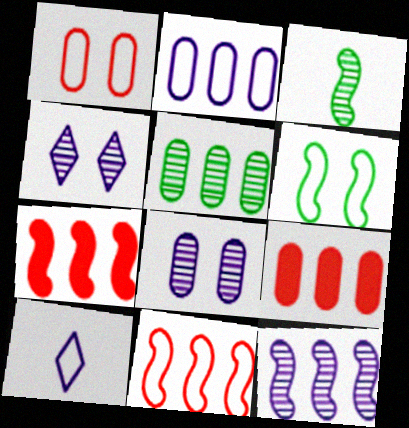[[2, 5, 9]]